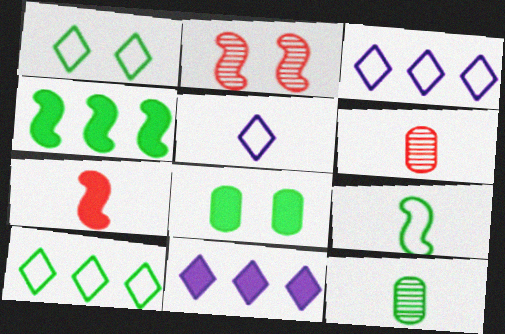[[1, 4, 12], 
[5, 7, 12], 
[7, 8, 11]]